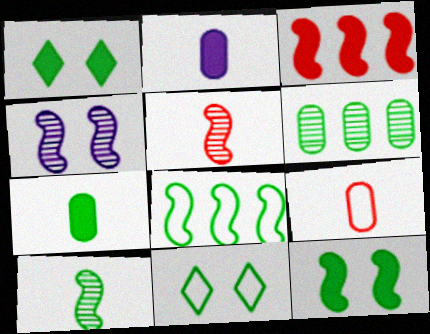[[1, 2, 3], 
[8, 10, 12]]